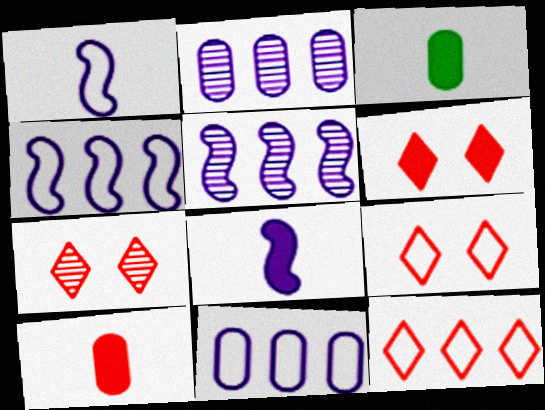[[3, 4, 7], 
[3, 5, 9], 
[6, 7, 9]]